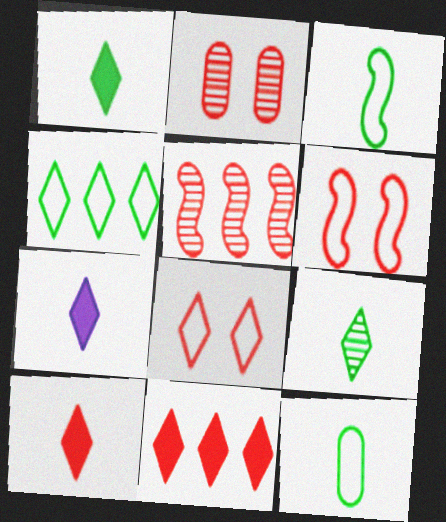[[1, 7, 10]]